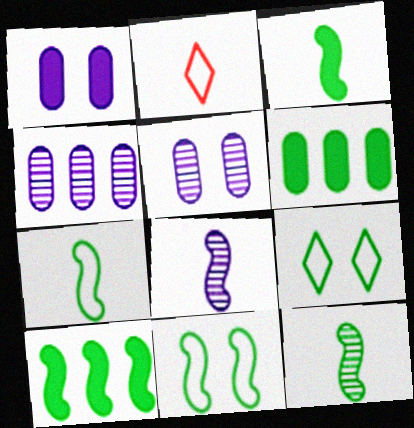[[2, 5, 10], 
[3, 7, 12], 
[6, 9, 12], 
[10, 11, 12]]